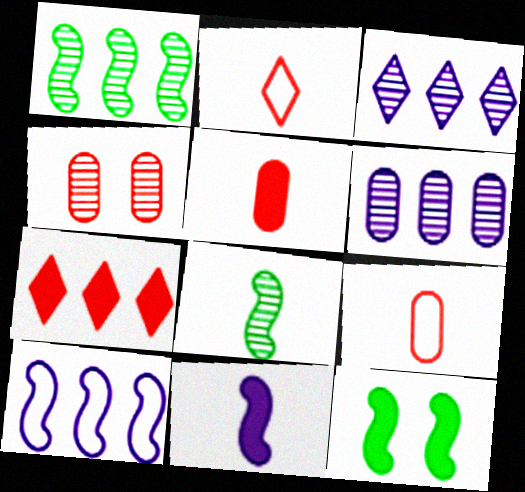[[2, 6, 12], 
[3, 4, 8], 
[3, 9, 12]]